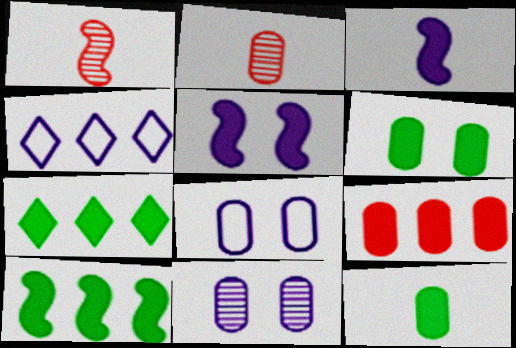[[1, 4, 6], 
[1, 7, 8], 
[3, 4, 11]]